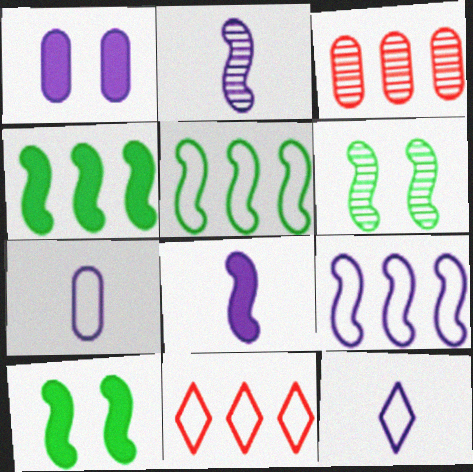[[3, 10, 12]]